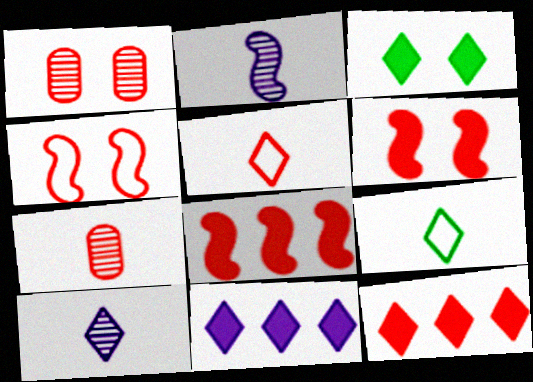[[1, 5, 8], 
[4, 7, 12]]